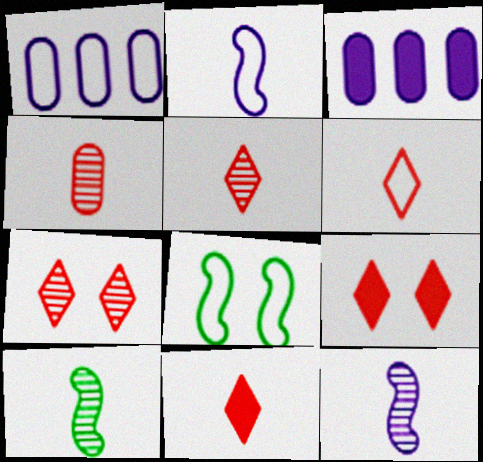[[1, 6, 8], 
[1, 9, 10], 
[3, 5, 8], 
[5, 6, 11]]